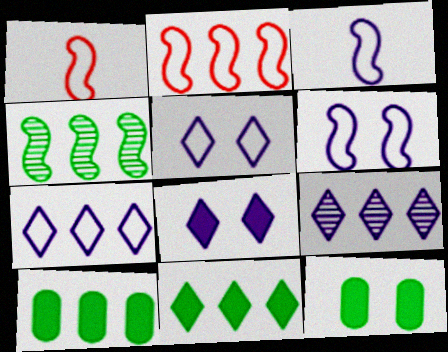[[1, 9, 12], 
[2, 9, 10]]